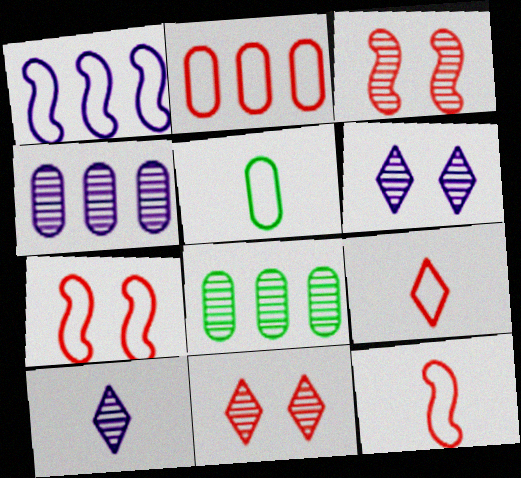[[2, 7, 9], 
[3, 8, 10]]